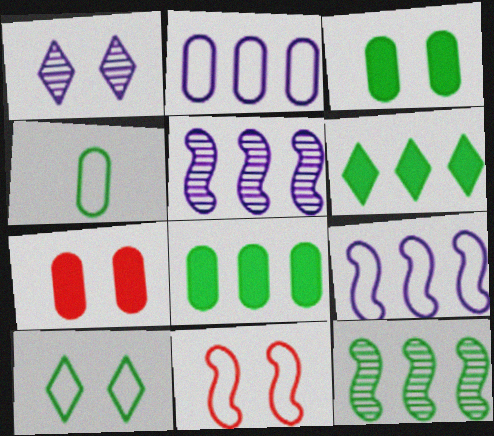[[1, 3, 11]]